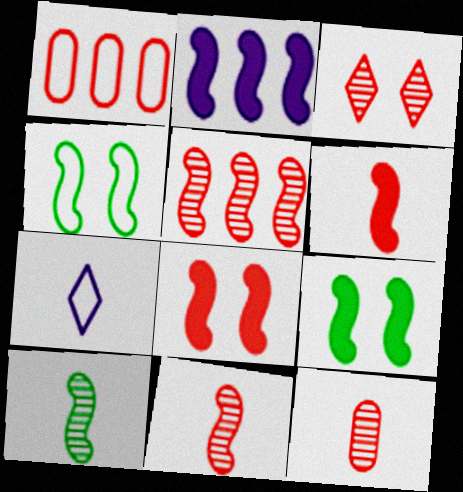[[1, 3, 6], 
[1, 4, 7], 
[2, 4, 11], 
[2, 6, 9], 
[3, 5, 12]]